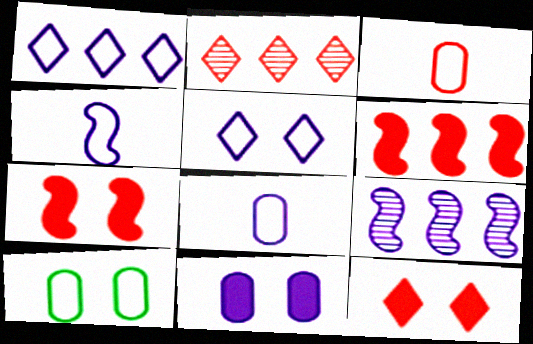[[2, 3, 7]]